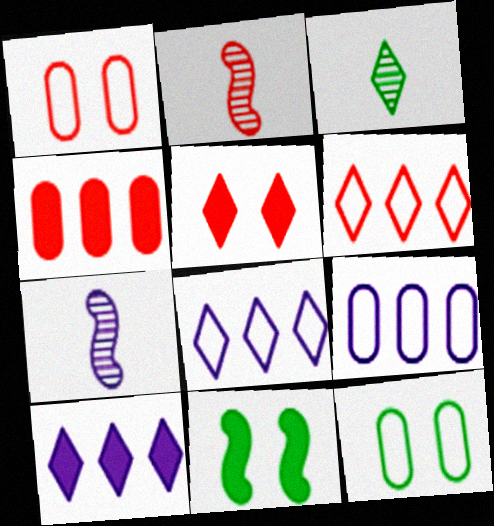[[2, 10, 12], 
[3, 5, 8]]